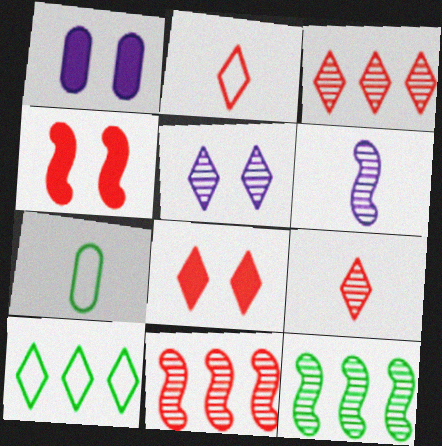[[1, 2, 12], 
[2, 3, 8]]